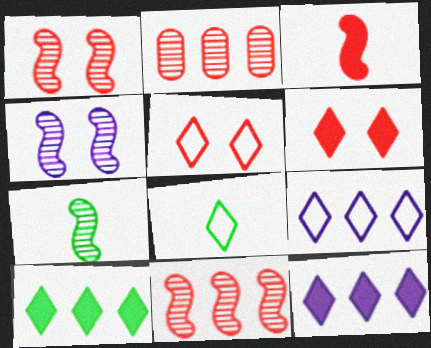[[2, 3, 5], 
[4, 7, 11], 
[5, 8, 9]]